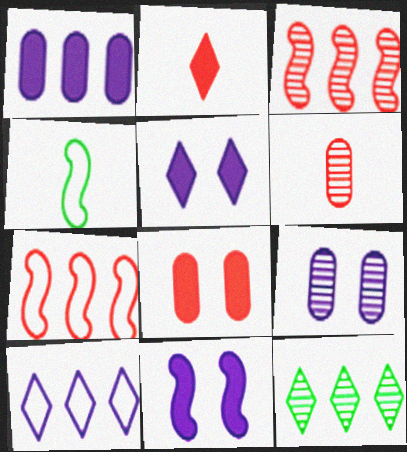[[1, 7, 12], 
[3, 4, 11]]